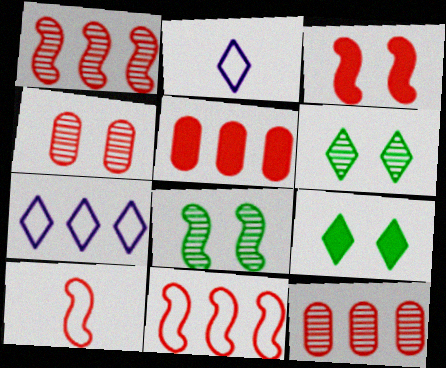[[1, 3, 10], 
[2, 5, 8]]